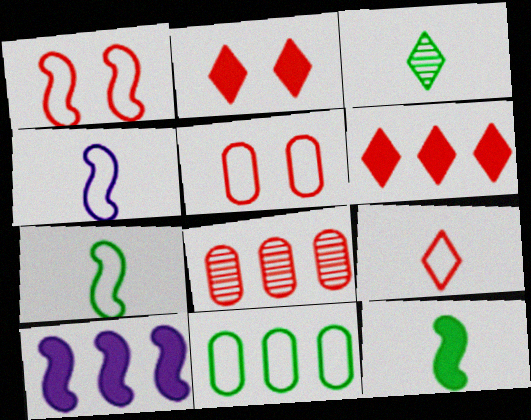[[3, 5, 10]]